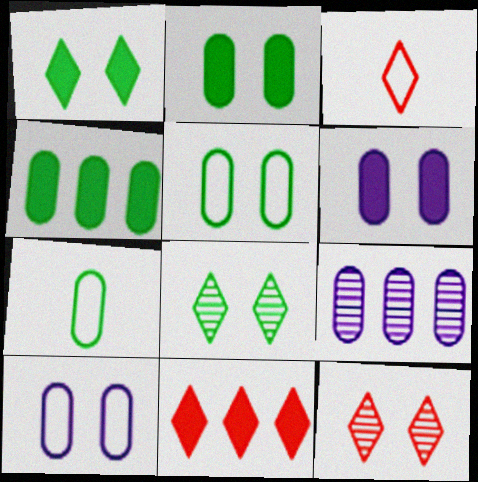[[3, 11, 12]]